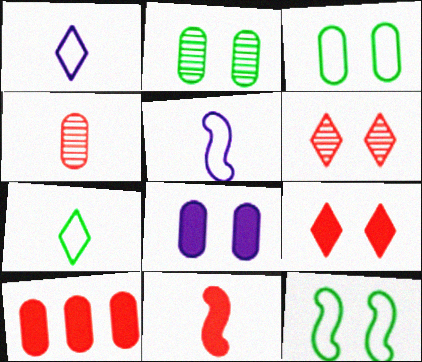[[6, 8, 12], 
[9, 10, 11]]